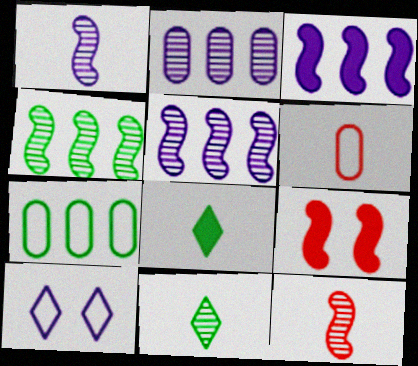[[1, 6, 8]]